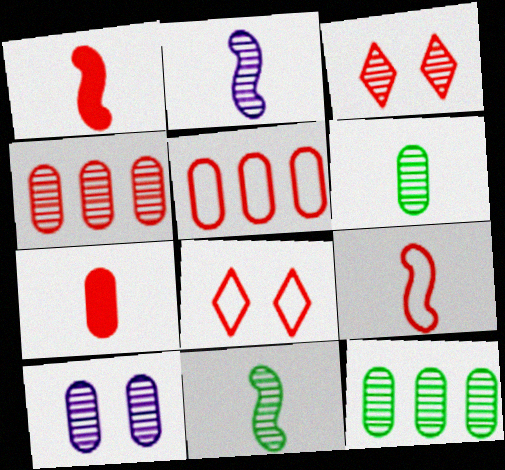[[1, 3, 5], 
[1, 4, 8], 
[2, 3, 12], 
[4, 6, 10], 
[5, 8, 9]]